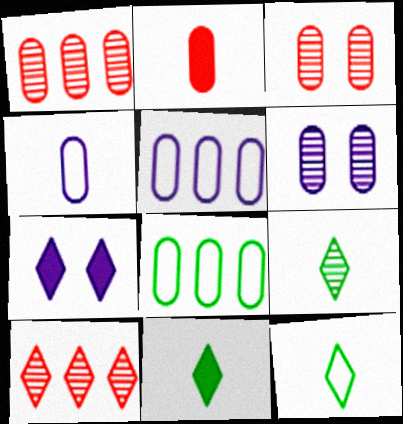[[2, 6, 8], 
[7, 10, 12], 
[9, 11, 12]]